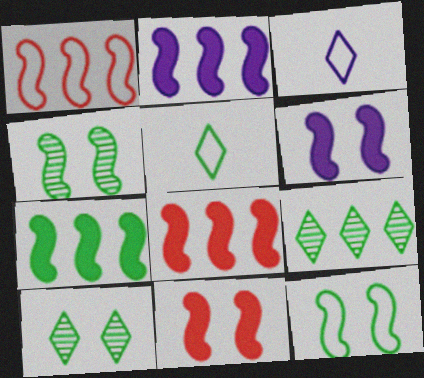[[2, 7, 8]]